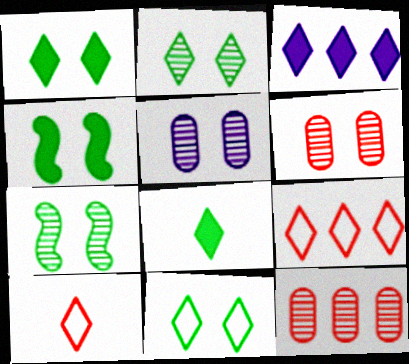[[1, 2, 11], 
[2, 3, 10]]